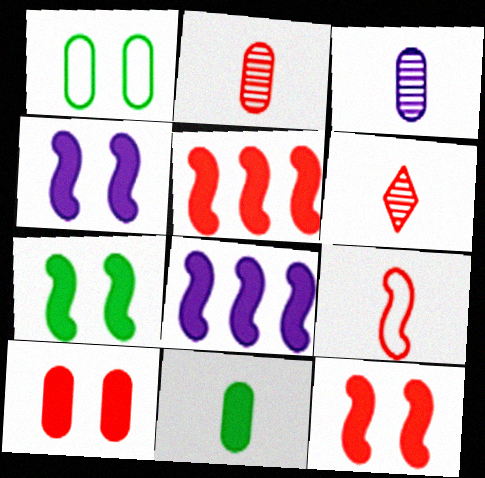[[1, 6, 8], 
[4, 7, 12]]